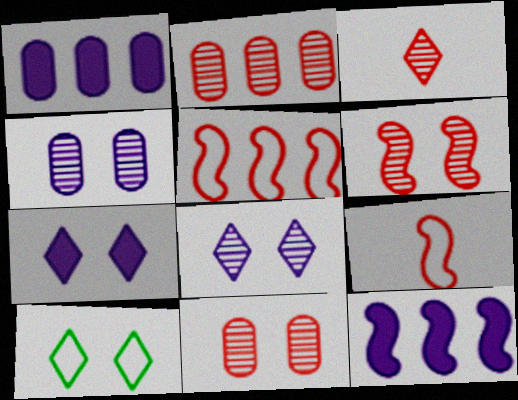[[2, 3, 6]]